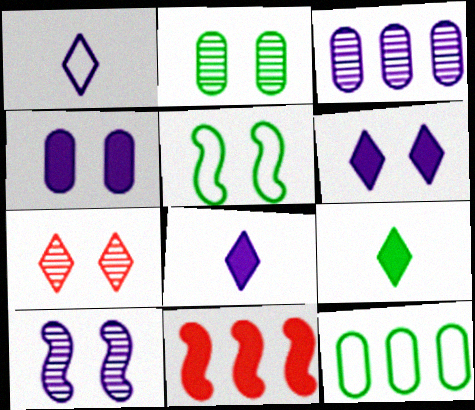[[1, 2, 11], 
[2, 7, 10], 
[4, 5, 7], 
[4, 9, 11]]